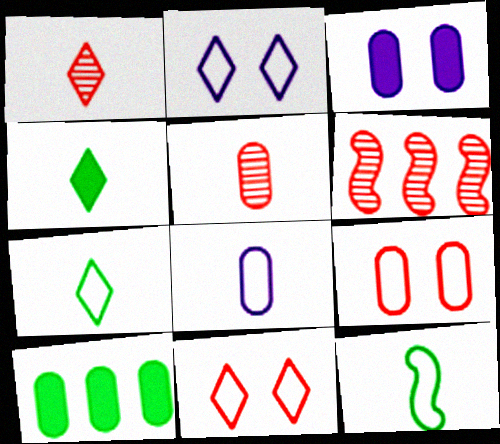[[3, 6, 7]]